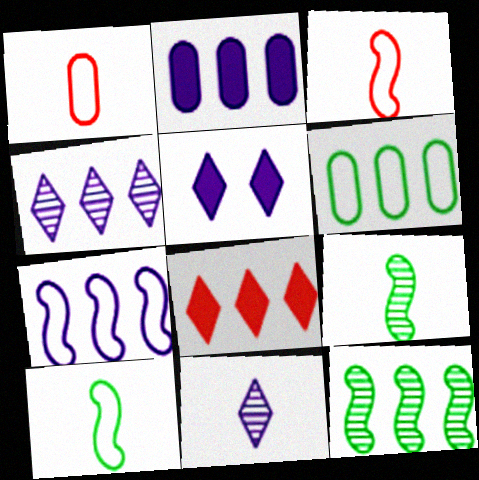[[1, 5, 12], 
[2, 4, 7]]